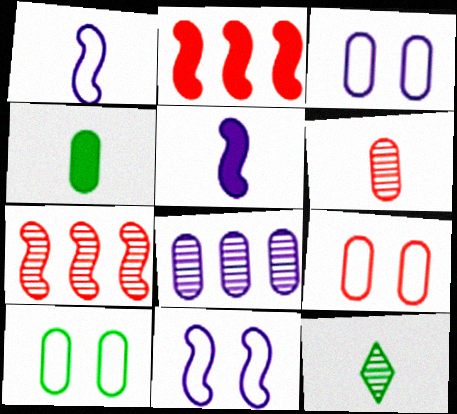[[2, 3, 12], 
[3, 9, 10], 
[4, 8, 9]]